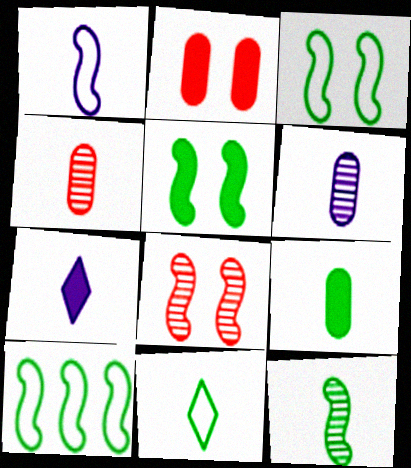[[1, 6, 7], 
[5, 10, 12], 
[9, 11, 12]]